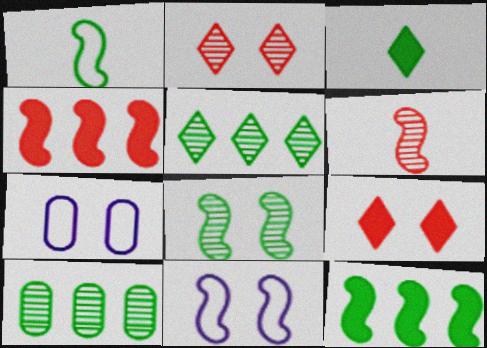[[1, 8, 12], 
[6, 11, 12], 
[7, 8, 9]]